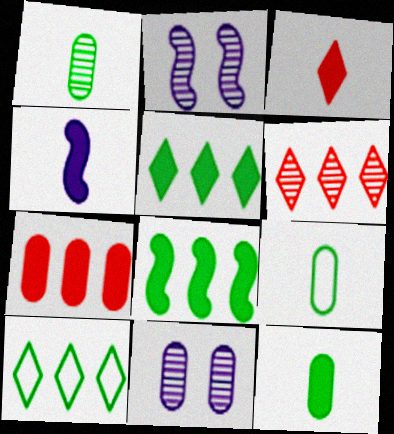[[1, 2, 6], 
[1, 9, 12], 
[3, 4, 12], 
[7, 9, 11]]